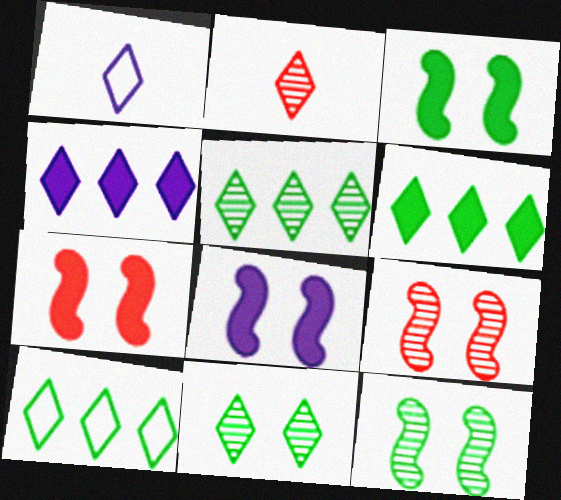[[3, 7, 8], 
[5, 6, 10]]